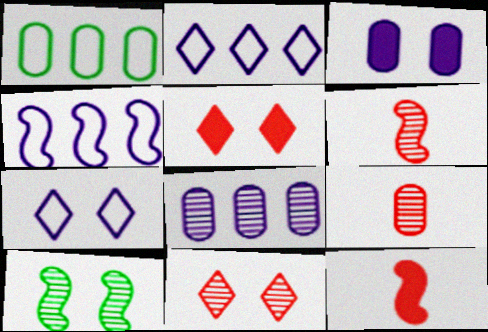[[1, 3, 9], 
[4, 10, 12]]